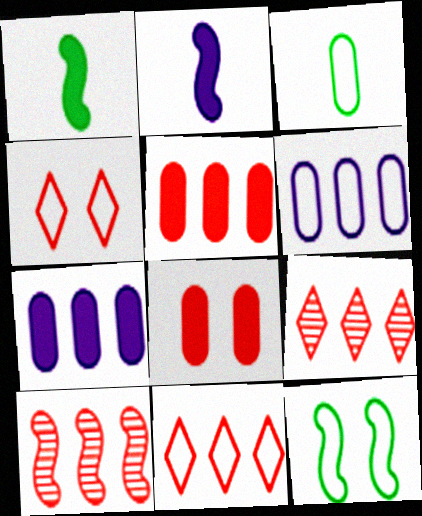[[2, 10, 12], 
[5, 10, 11]]